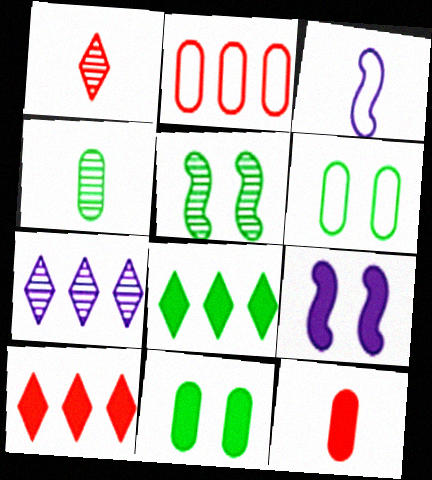[[8, 9, 12]]